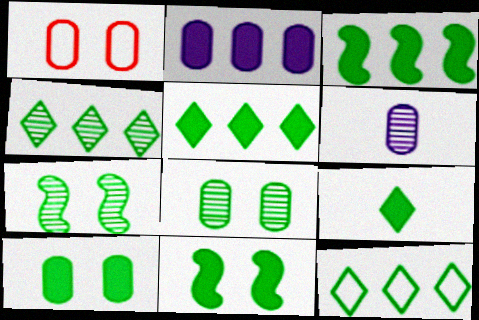[[3, 9, 10], 
[4, 5, 12]]